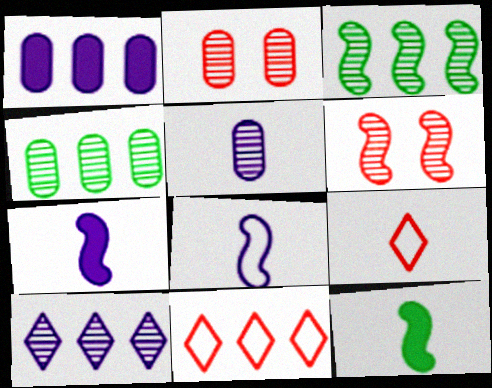[[1, 3, 11], 
[2, 4, 5], 
[5, 9, 12]]